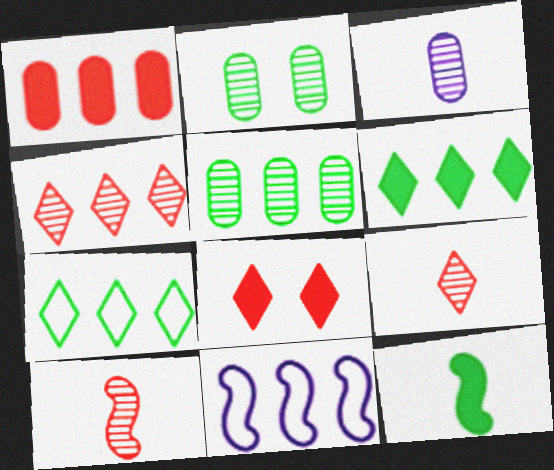[[2, 7, 12]]